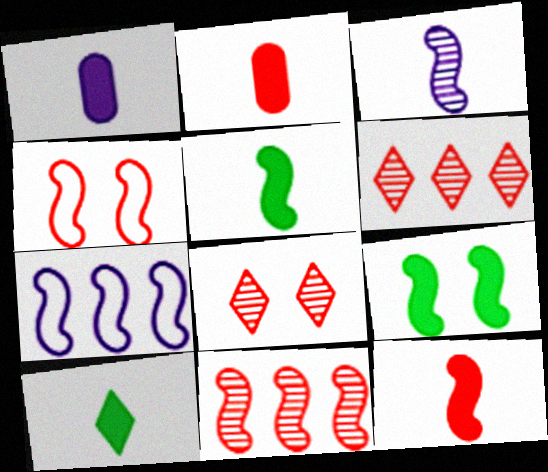[[1, 10, 12], 
[2, 4, 6], 
[4, 11, 12]]